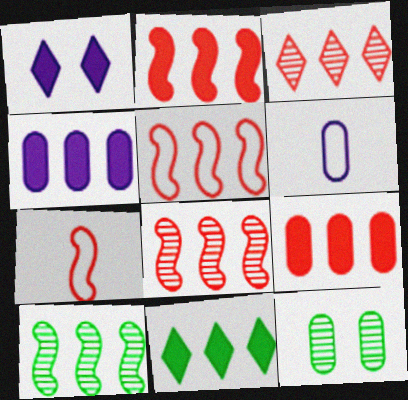[[2, 4, 11], 
[2, 5, 8], 
[3, 5, 9], 
[6, 9, 12]]